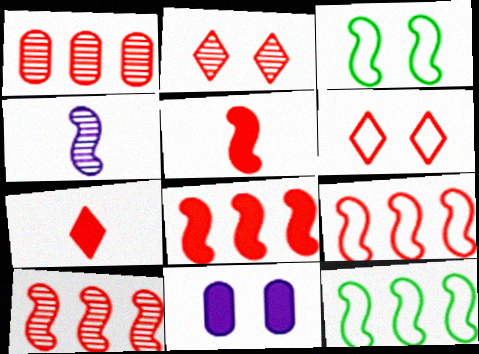[[1, 5, 6], 
[2, 3, 11], 
[3, 4, 8], 
[8, 9, 10]]